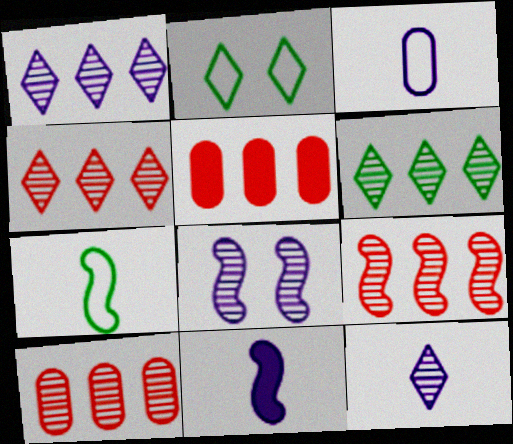[[1, 4, 6], 
[2, 10, 11], 
[3, 11, 12], 
[4, 9, 10]]